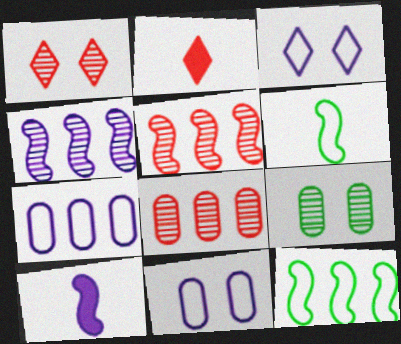[]